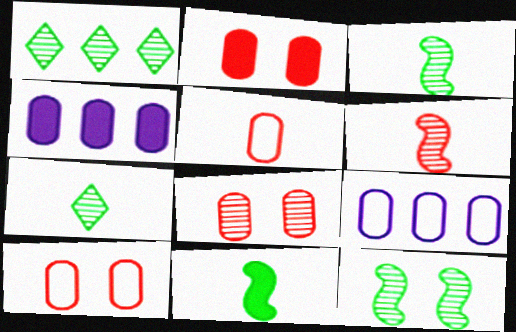[[2, 8, 10]]